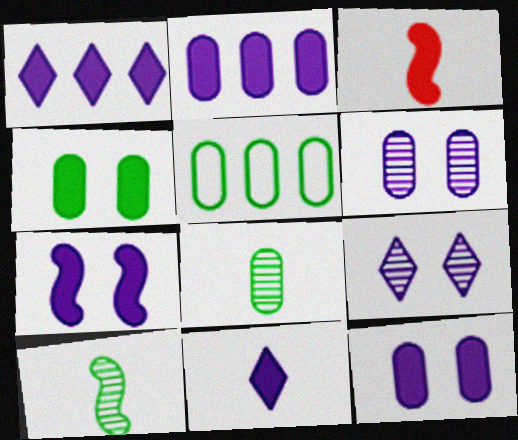[[1, 3, 4], 
[2, 7, 11], 
[3, 5, 9], 
[4, 5, 8]]